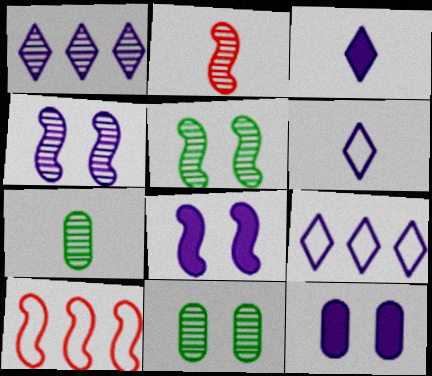[[1, 2, 11], 
[3, 10, 11]]